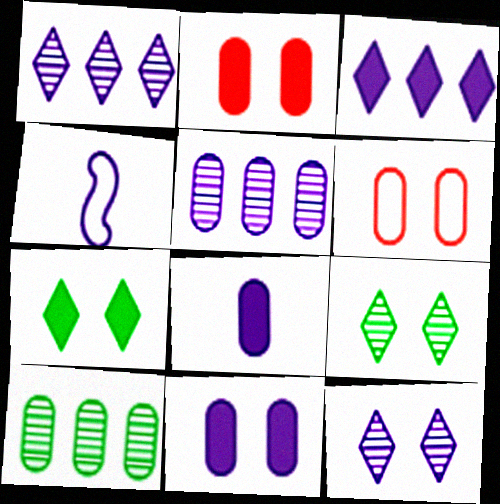[[1, 4, 11], 
[6, 8, 10]]